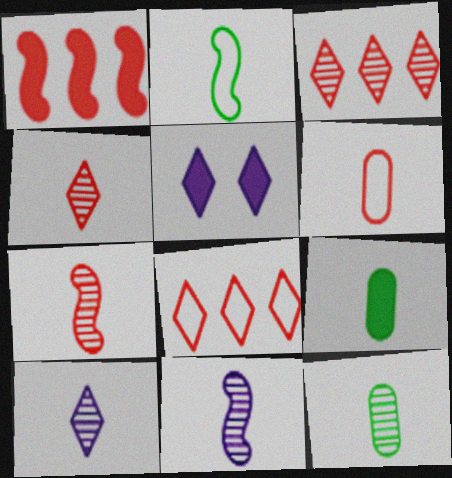[[1, 5, 9], 
[4, 11, 12], 
[7, 10, 12]]